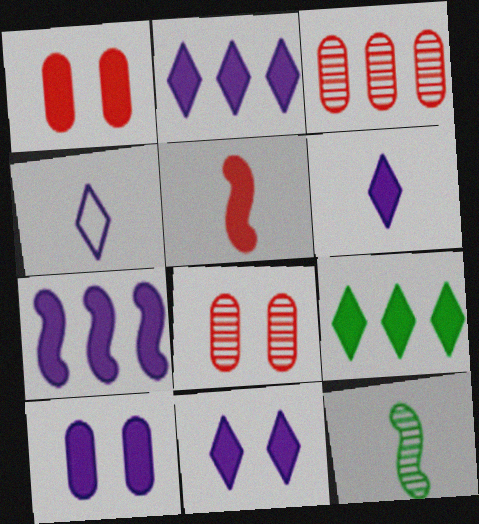[[2, 6, 11], 
[5, 9, 10], 
[6, 7, 10]]